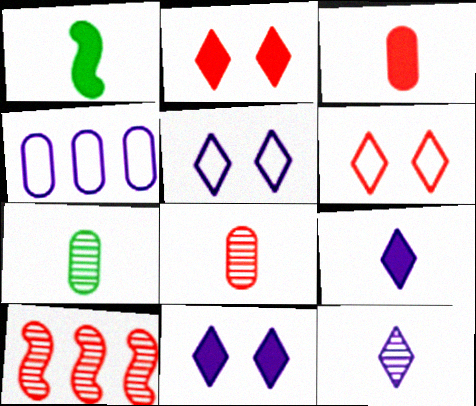[[1, 3, 9], 
[3, 6, 10]]